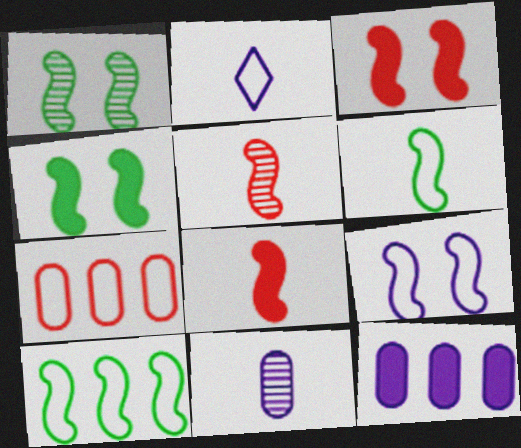[[1, 3, 9]]